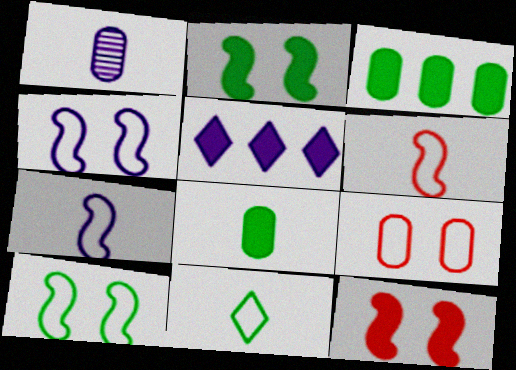[[1, 3, 9], 
[1, 4, 5], 
[5, 8, 12]]